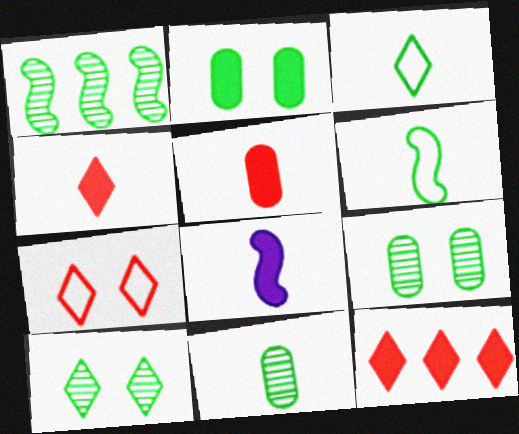[[1, 2, 3], 
[1, 10, 11], 
[2, 8, 12]]